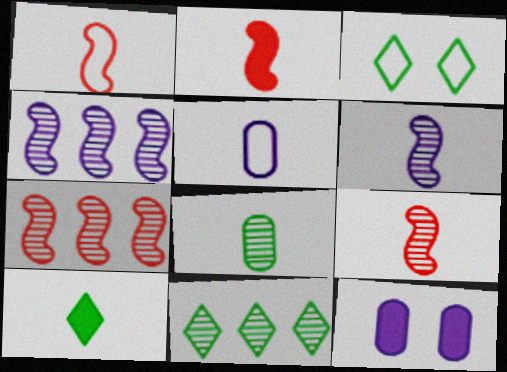[[1, 2, 9], 
[1, 11, 12], 
[3, 10, 11], 
[5, 9, 10]]